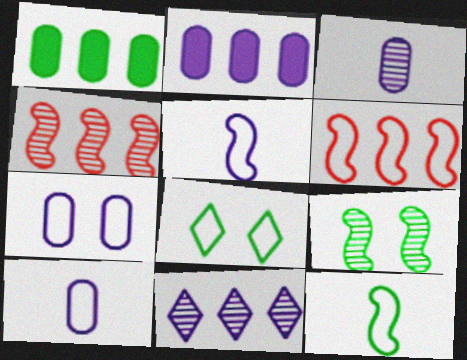[[1, 6, 11], 
[2, 3, 7], 
[6, 8, 10]]